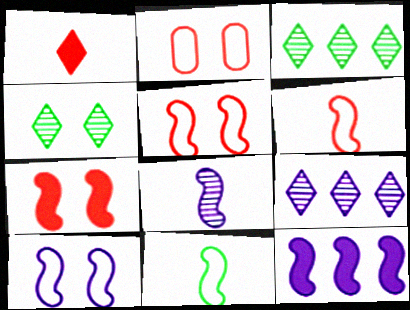[[8, 10, 12]]